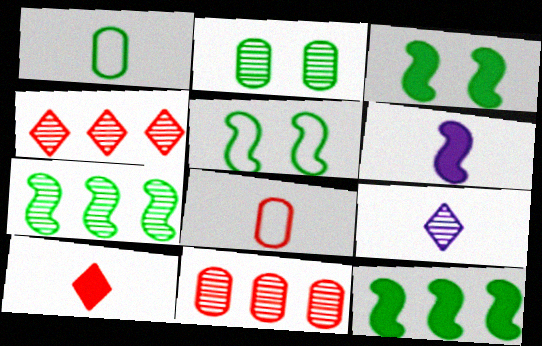[]